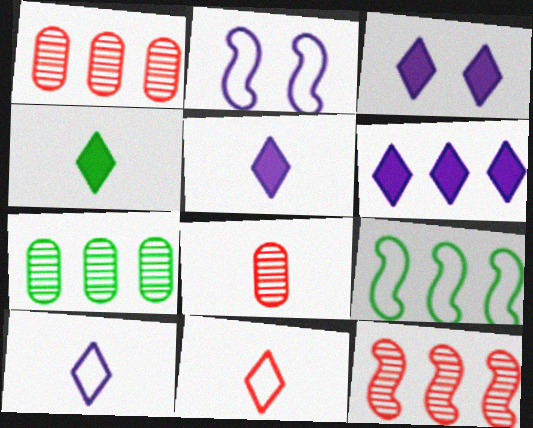[[1, 2, 4], 
[1, 6, 9], 
[3, 5, 6], 
[3, 8, 9]]